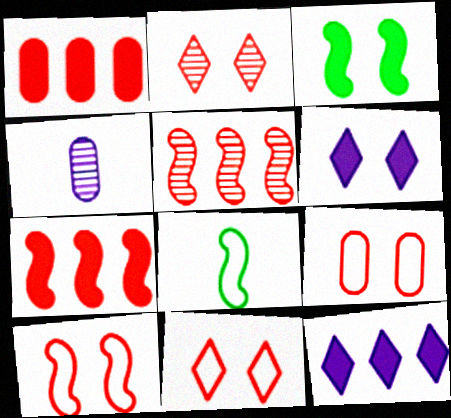[[9, 10, 11]]